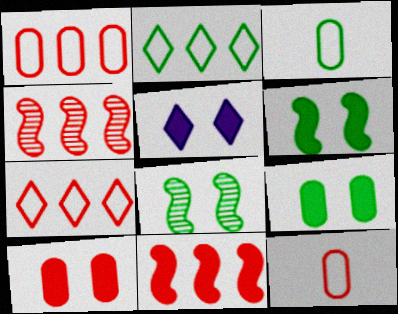[[3, 4, 5], 
[5, 6, 10]]